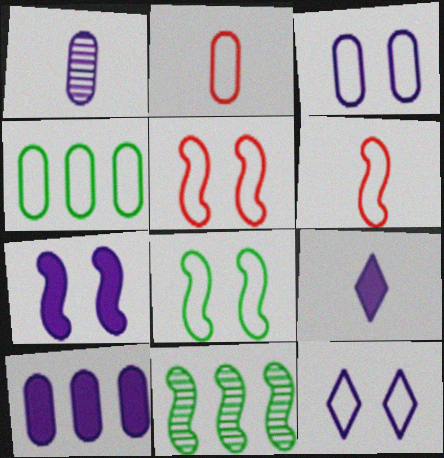[[1, 3, 10], 
[2, 3, 4], 
[4, 6, 12], 
[6, 7, 11], 
[7, 9, 10]]